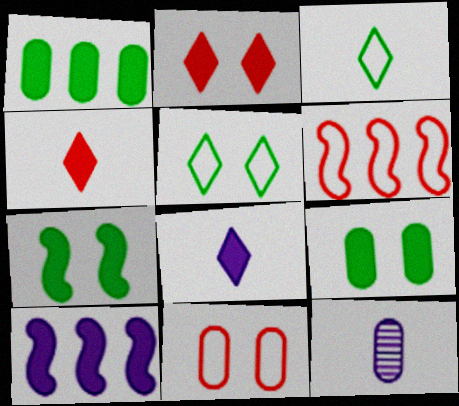[[1, 11, 12], 
[4, 9, 10]]